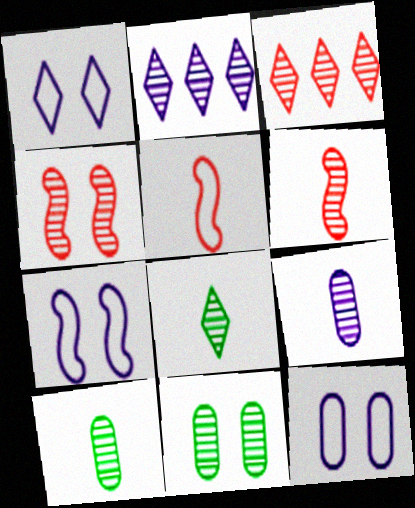[[1, 7, 12], 
[2, 4, 10], 
[2, 6, 11], 
[6, 8, 9]]